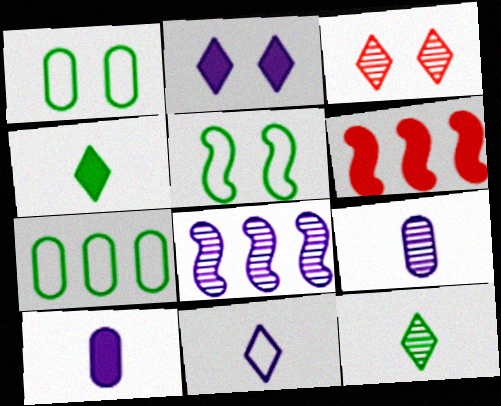[]